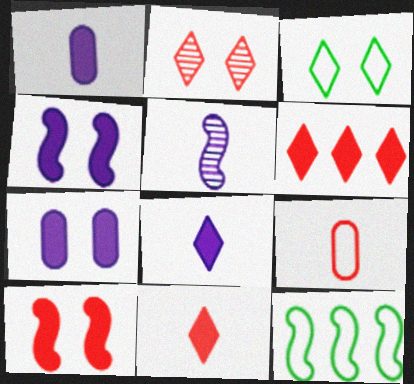[[1, 2, 12], 
[5, 10, 12]]